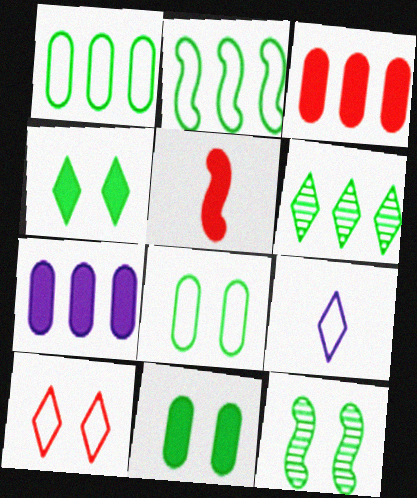[[3, 9, 12], 
[4, 5, 7], 
[4, 8, 12]]